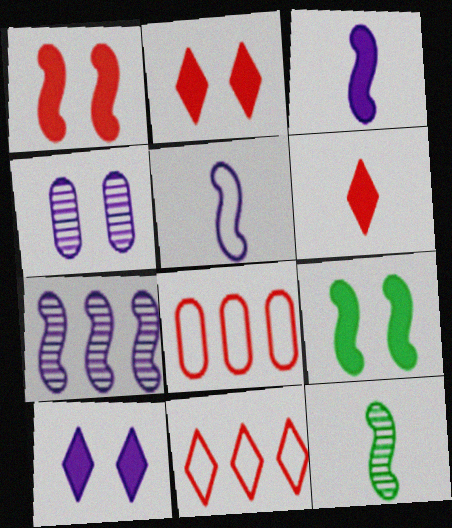[[8, 10, 12]]